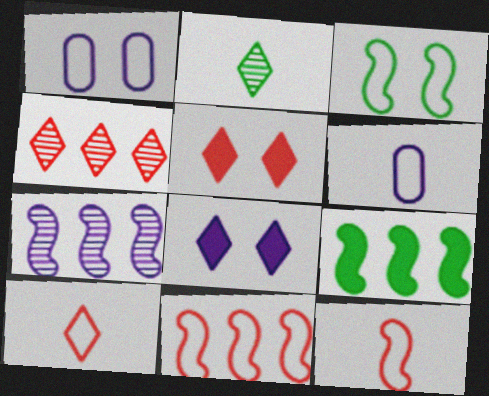[[4, 5, 10], 
[6, 7, 8], 
[7, 9, 11]]